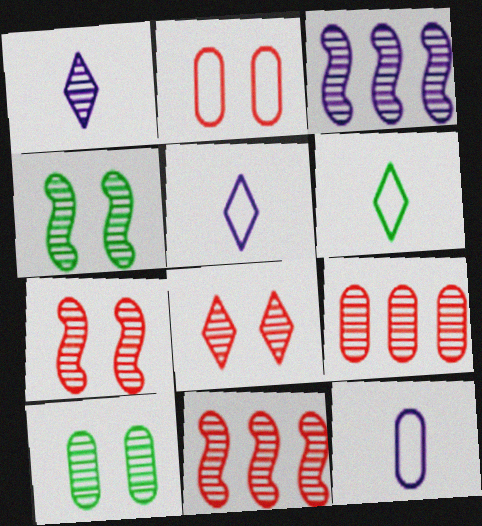[[1, 4, 9], 
[1, 10, 11]]